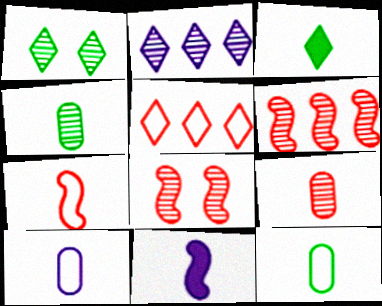[[2, 4, 8]]